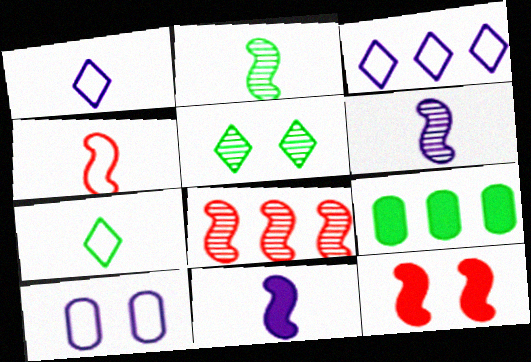[[2, 4, 11], 
[3, 8, 9], 
[4, 8, 12], 
[5, 10, 12]]